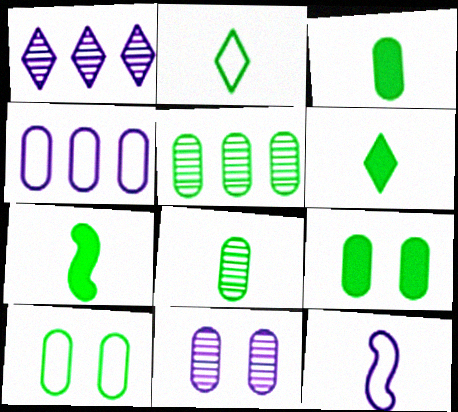[[2, 7, 8], 
[3, 5, 10], 
[3, 6, 7]]